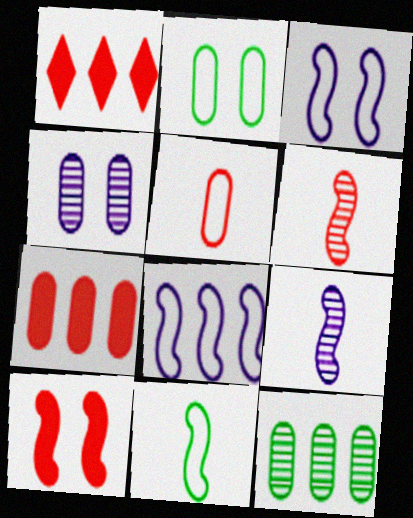[[1, 2, 9], 
[1, 4, 11], 
[1, 8, 12]]